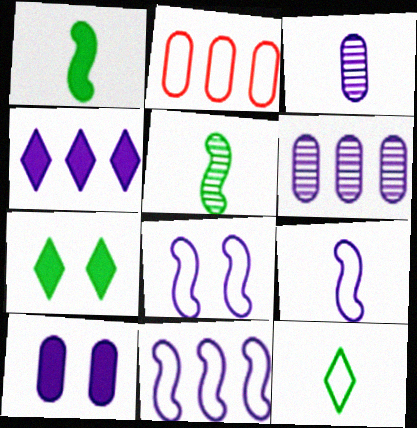[[2, 8, 12], 
[3, 4, 8], 
[4, 6, 11], 
[8, 9, 11]]